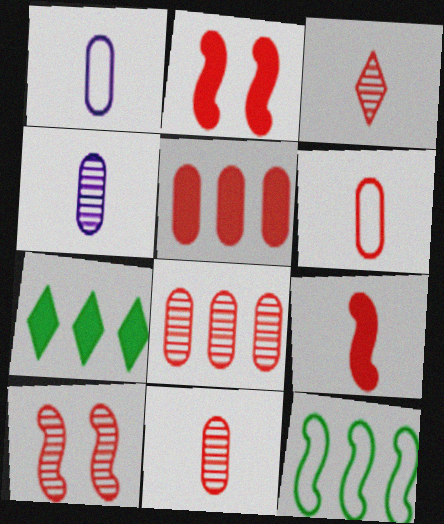[[1, 7, 10], 
[3, 6, 9], 
[3, 8, 10]]